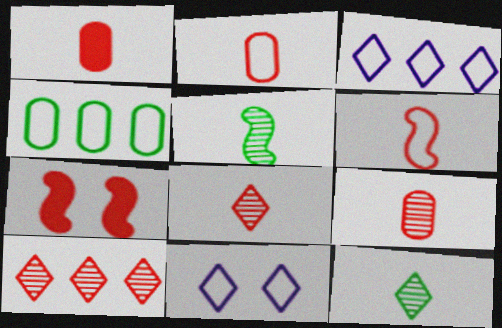[[1, 2, 9], 
[1, 6, 8], 
[2, 7, 10], 
[4, 6, 11]]